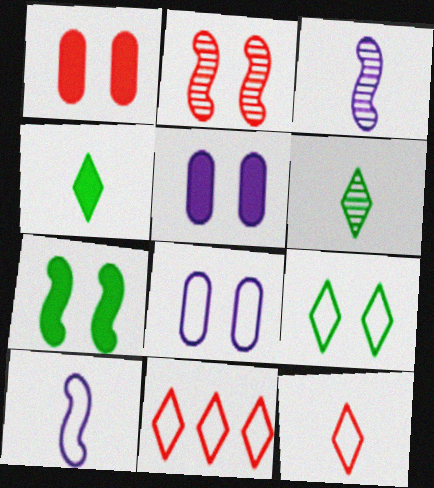[[2, 5, 9]]